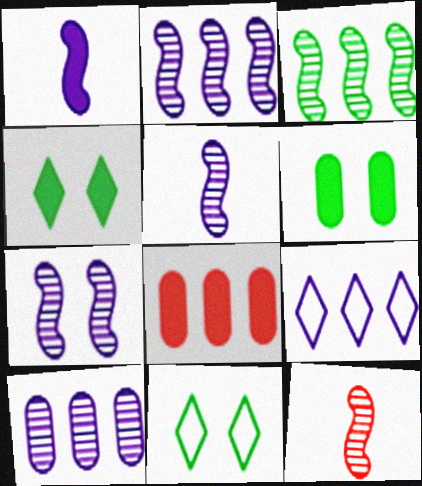[[1, 4, 8], 
[2, 5, 7], 
[3, 7, 12], 
[3, 8, 9], 
[5, 8, 11], 
[6, 9, 12]]